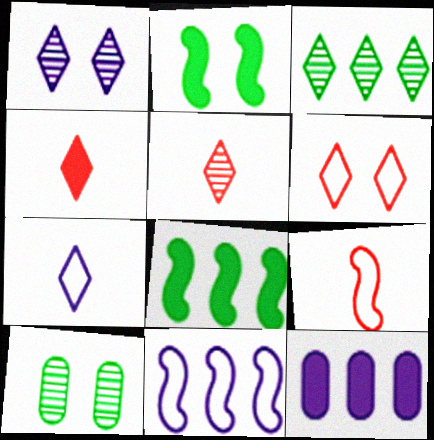[[1, 3, 5], 
[2, 4, 12], 
[4, 10, 11]]